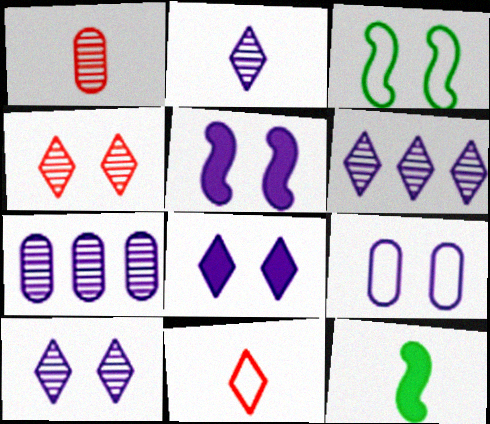[[2, 6, 10], 
[5, 9, 10]]